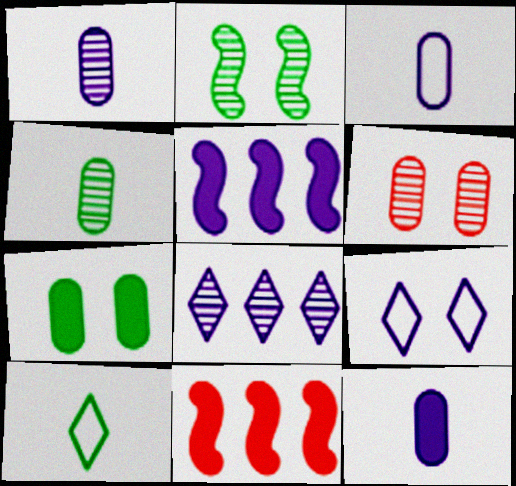[[1, 3, 12], 
[1, 5, 9], 
[4, 9, 11], 
[5, 6, 10]]